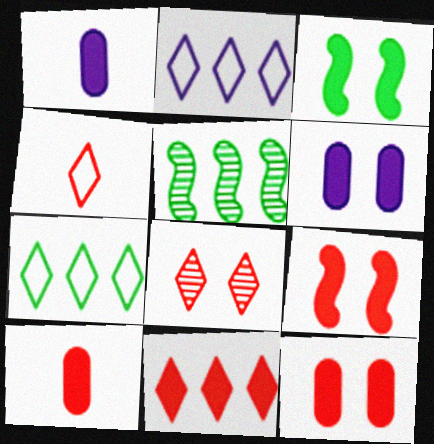[[1, 3, 11], 
[4, 5, 6], 
[4, 8, 11], 
[9, 10, 11]]